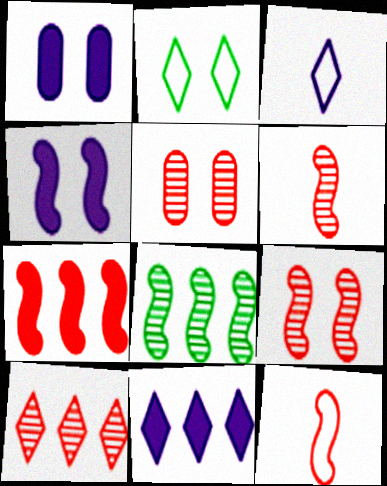[[1, 2, 9], 
[2, 4, 5], 
[4, 8, 12], 
[5, 6, 10], 
[7, 9, 12]]